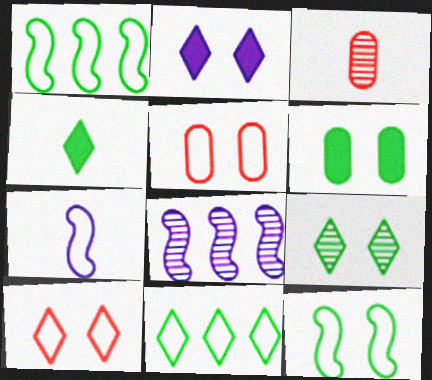[[1, 2, 3], 
[2, 9, 10], 
[3, 4, 7], 
[3, 8, 9], 
[4, 5, 8], 
[4, 9, 11], 
[5, 7, 11], 
[6, 9, 12]]